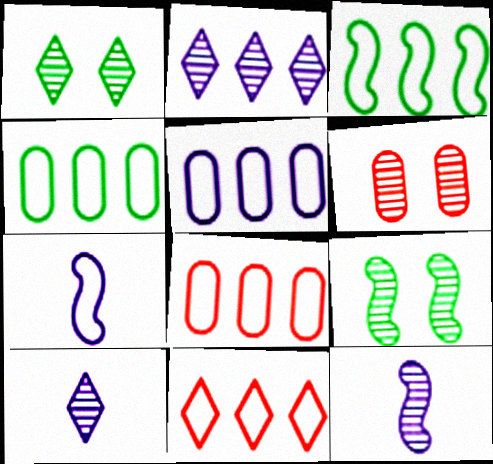[[3, 5, 11], 
[4, 5, 8]]